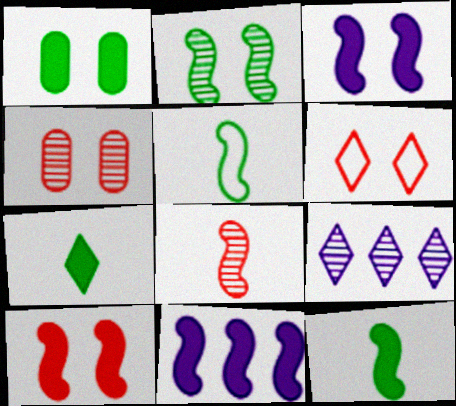[[4, 6, 10], 
[6, 7, 9], 
[10, 11, 12]]